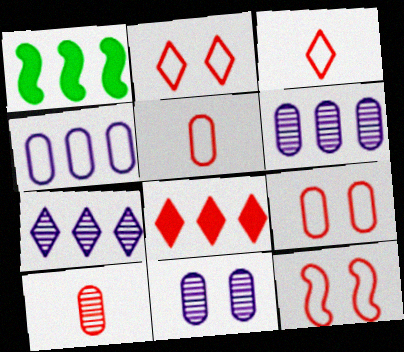[[1, 3, 11], 
[2, 9, 12], 
[8, 10, 12]]